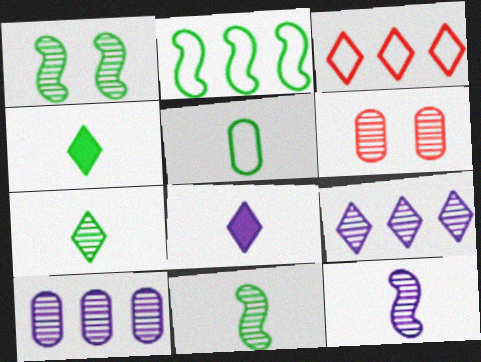[[2, 6, 8], 
[4, 5, 11], 
[6, 9, 11]]